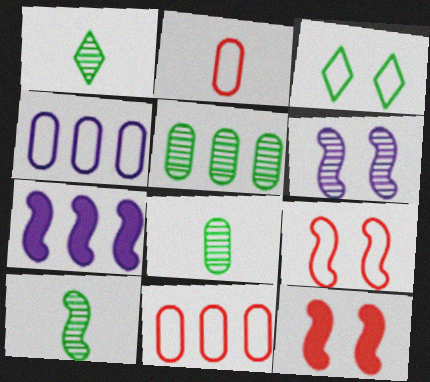[[1, 4, 12], 
[1, 8, 10], 
[7, 9, 10]]